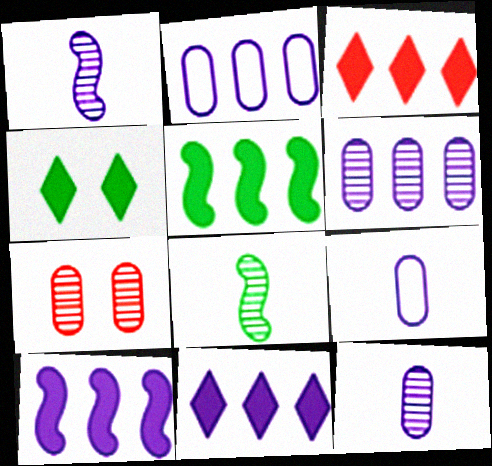[]